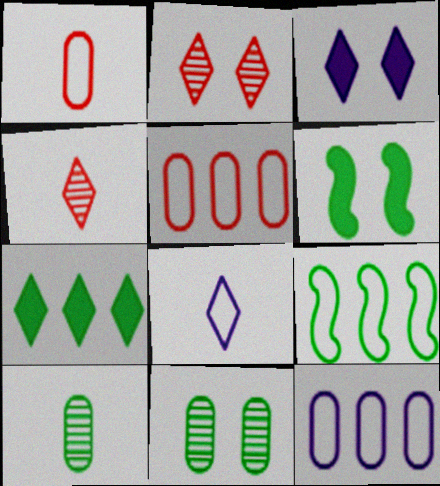[[2, 7, 8], 
[4, 6, 12]]